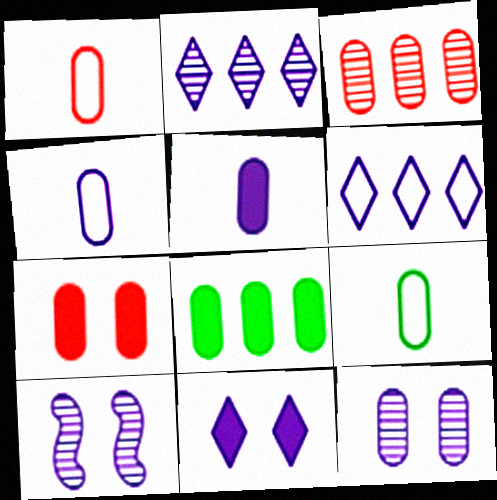[[1, 3, 7], 
[1, 4, 9], 
[1, 8, 12], 
[5, 6, 10], 
[5, 7, 8]]